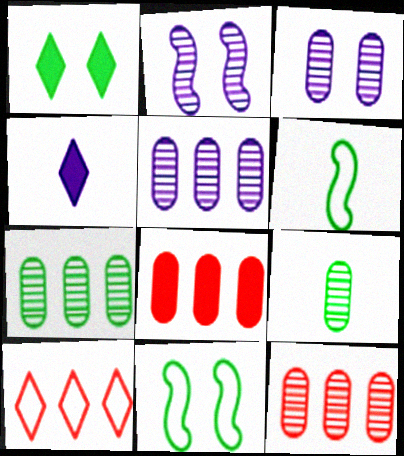[[1, 6, 7], 
[3, 9, 12], 
[4, 11, 12], 
[5, 7, 12]]